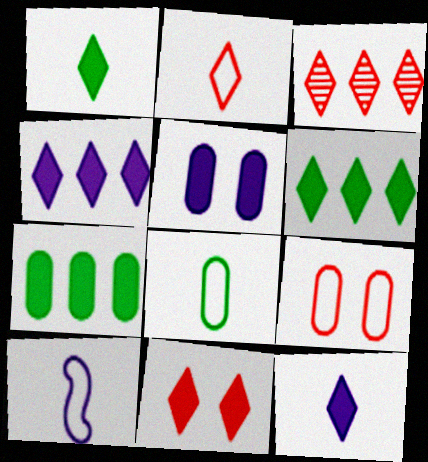[[1, 4, 11], 
[2, 3, 11], 
[2, 8, 10], 
[6, 11, 12]]